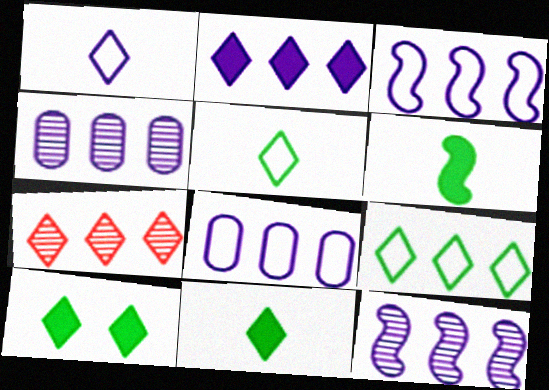[[1, 7, 10], 
[2, 3, 4], 
[2, 7, 9], 
[2, 8, 12]]